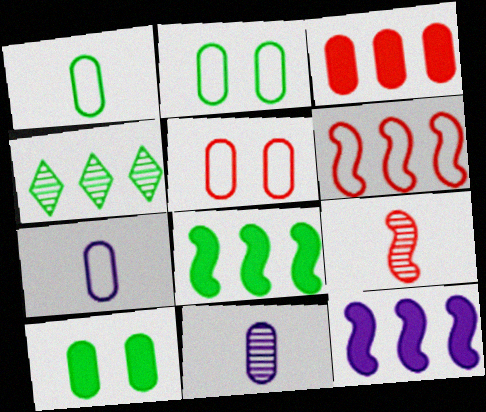[[2, 3, 11]]